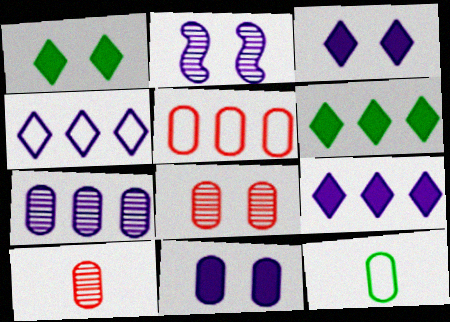[]